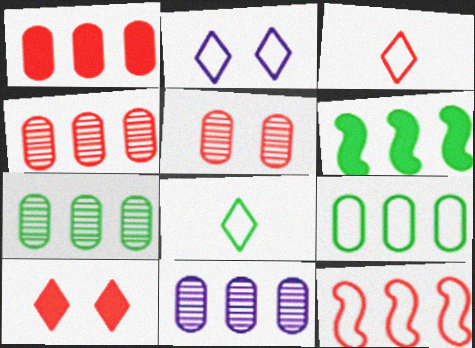[[1, 9, 11], 
[4, 7, 11]]